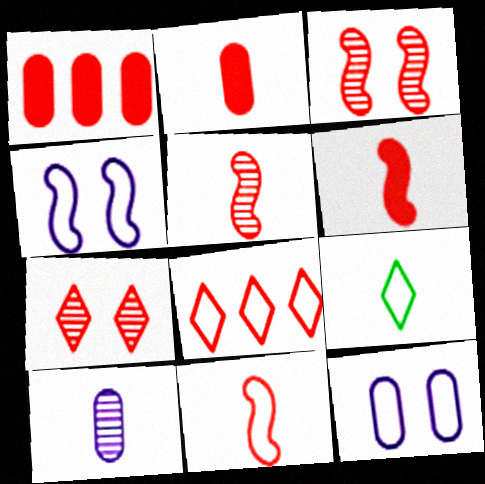[[1, 7, 11], 
[2, 3, 8], 
[5, 6, 11], 
[6, 9, 10]]